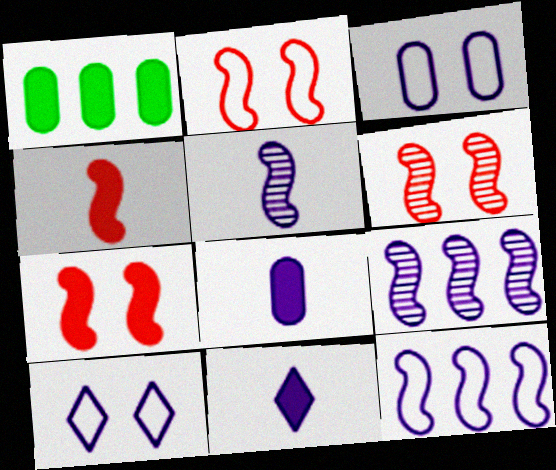[[1, 7, 11], 
[2, 6, 7], 
[3, 9, 11], 
[8, 9, 10]]